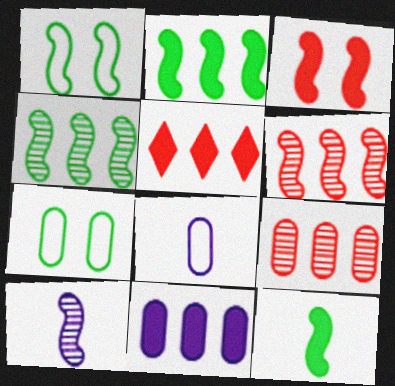[[1, 4, 12], 
[2, 5, 11], 
[5, 7, 10]]